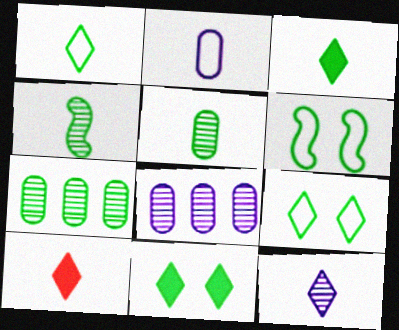[[1, 10, 12], 
[2, 4, 10], 
[3, 6, 7], 
[6, 8, 10]]